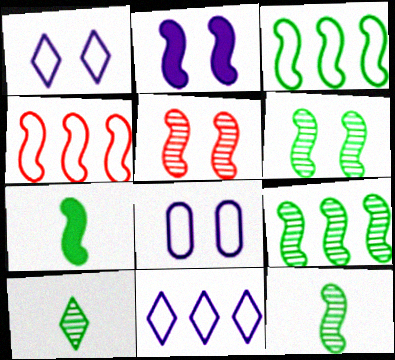[[2, 4, 12], 
[3, 6, 7], 
[6, 9, 12]]